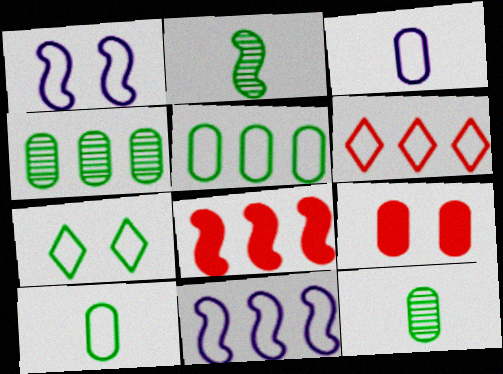[[1, 2, 8], 
[1, 6, 10], 
[3, 4, 9], 
[5, 6, 11]]